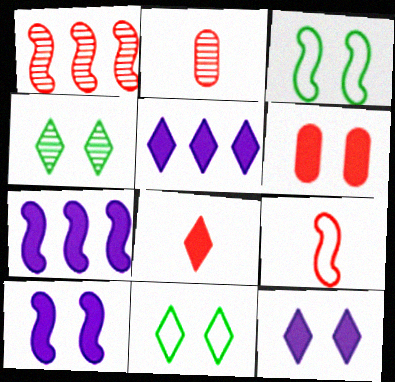[[2, 3, 5], 
[2, 7, 11], 
[2, 8, 9]]